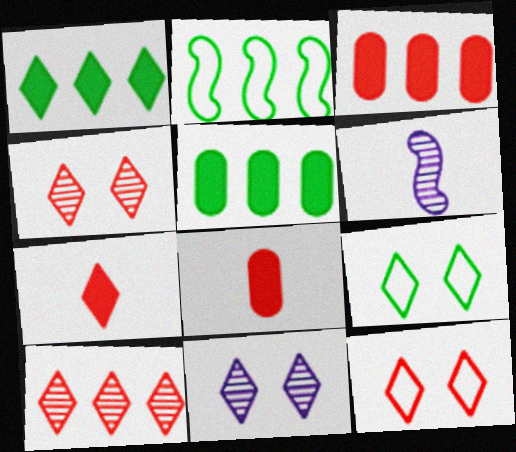[[2, 8, 11], 
[3, 6, 9], 
[5, 6, 12], 
[7, 10, 12]]